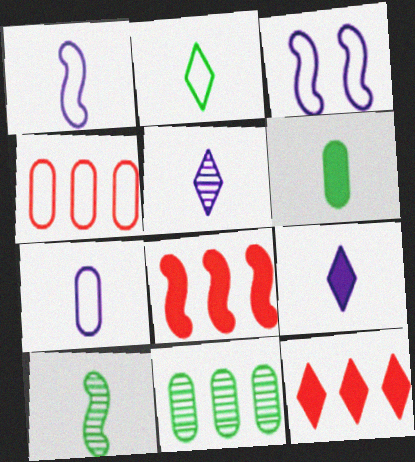[[2, 3, 4], 
[2, 6, 10], 
[3, 8, 10]]